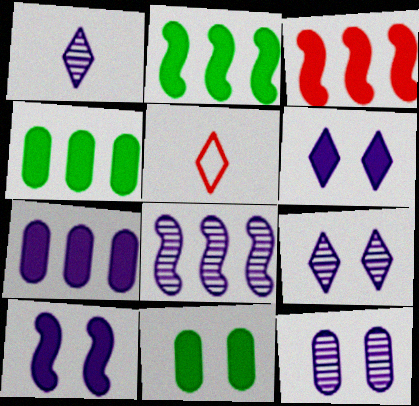[[1, 8, 12], 
[2, 5, 12], 
[5, 8, 11]]